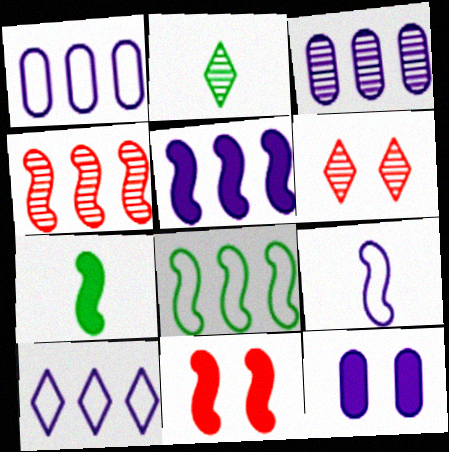[[1, 2, 11], 
[1, 6, 7], 
[3, 5, 10], 
[4, 5, 8], 
[5, 7, 11]]